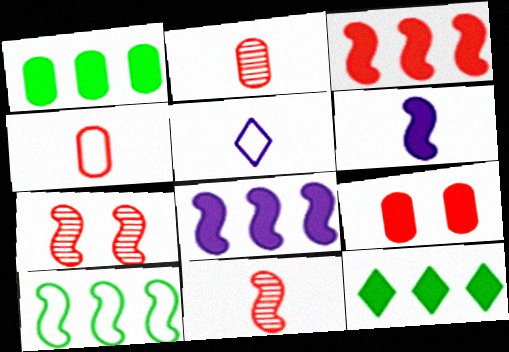[[1, 5, 7], 
[6, 7, 10], 
[6, 9, 12]]